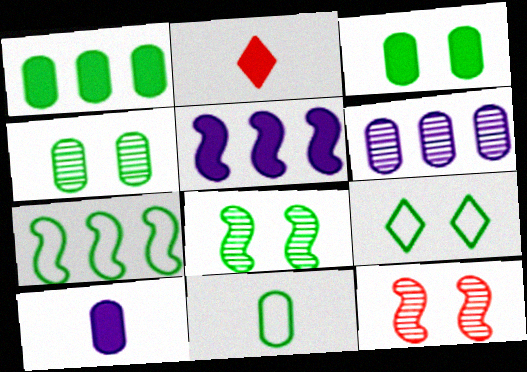[[1, 4, 11], 
[2, 3, 5], 
[3, 8, 9], 
[7, 9, 11]]